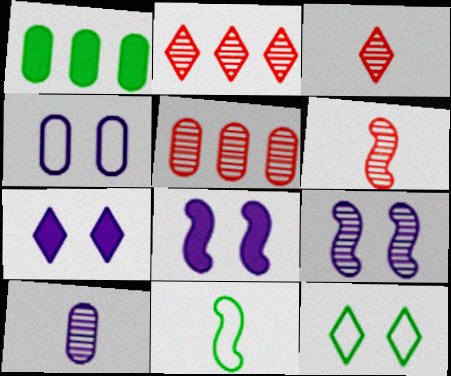[[4, 7, 9], 
[5, 7, 11]]